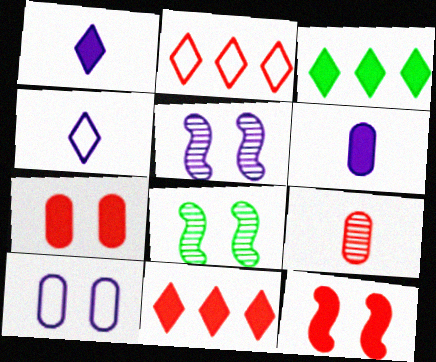[[2, 6, 8], 
[2, 9, 12], 
[3, 6, 12]]